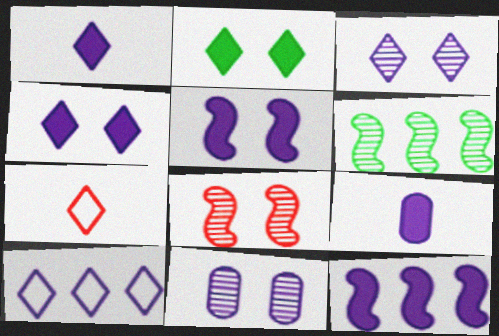[[1, 3, 10], 
[4, 9, 12]]